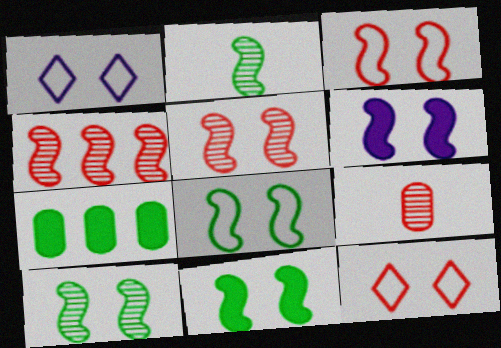[[3, 6, 10], 
[5, 6, 8], 
[8, 10, 11]]